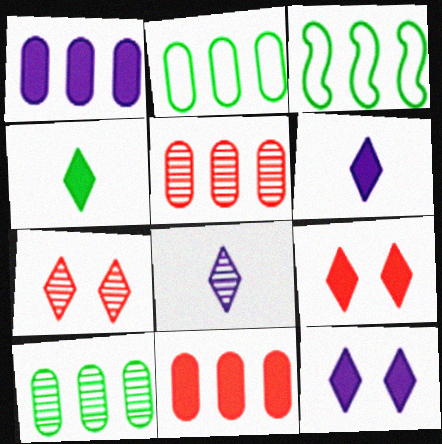[[1, 2, 5]]